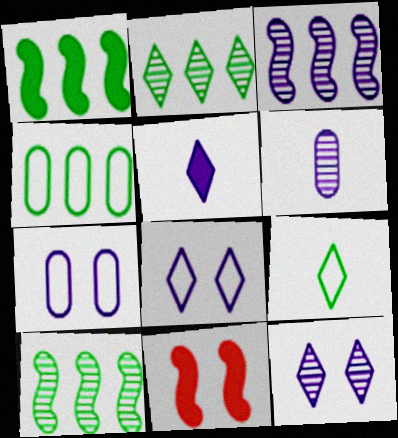[[1, 2, 4], 
[3, 5, 7], 
[3, 6, 12]]